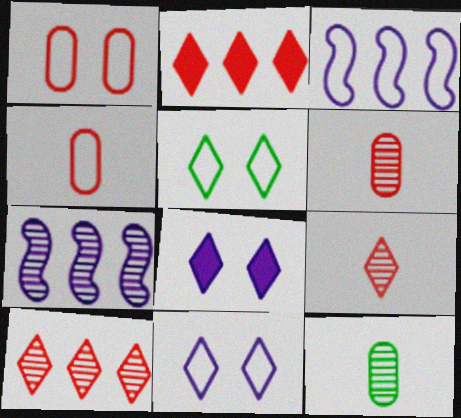[[3, 4, 5]]